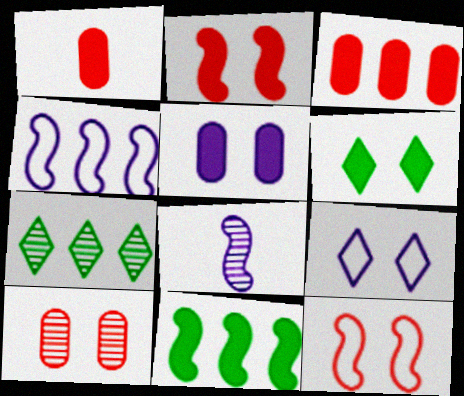[[2, 5, 6], 
[3, 4, 7], 
[7, 8, 10], 
[8, 11, 12]]